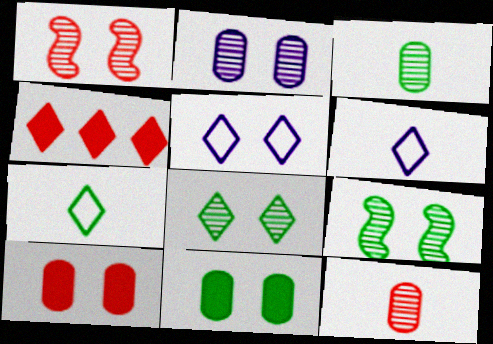[[1, 2, 8], 
[1, 5, 11], 
[4, 6, 8], 
[5, 9, 10]]